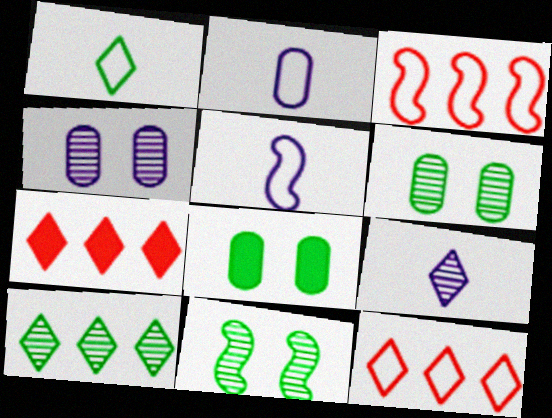[[2, 7, 11], 
[3, 8, 9], 
[5, 6, 7]]